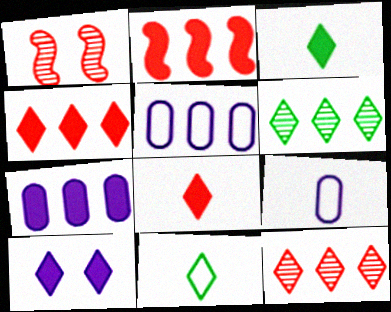[[1, 3, 5], 
[1, 7, 11], 
[2, 5, 6], 
[3, 4, 10], 
[10, 11, 12]]